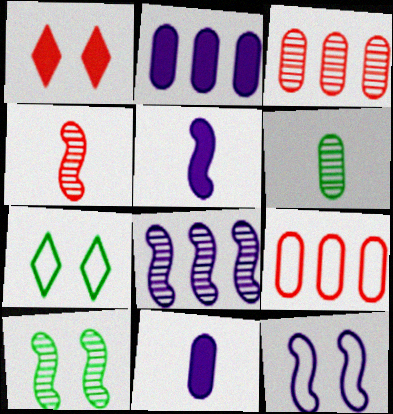[[1, 4, 9], 
[2, 4, 7], 
[3, 5, 7], 
[4, 8, 10], 
[5, 8, 12]]